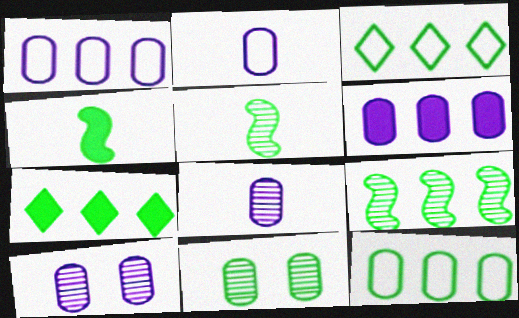[[2, 6, 10], 
[3, 4, 11], 
[7, 9, 12]]